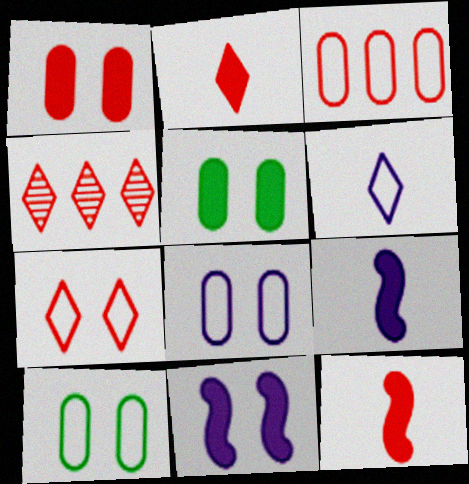[[2, 4, 7], 
[4, 9, 10]]